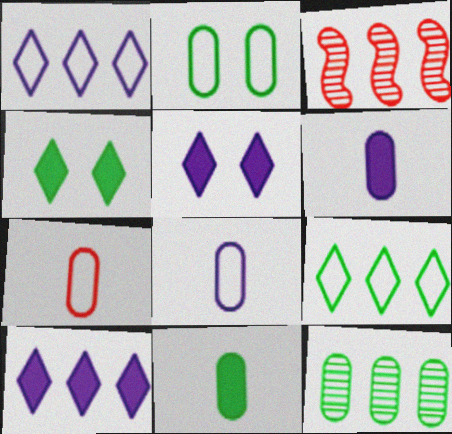[[2, 11, 12], 
[3, 4, 8]]